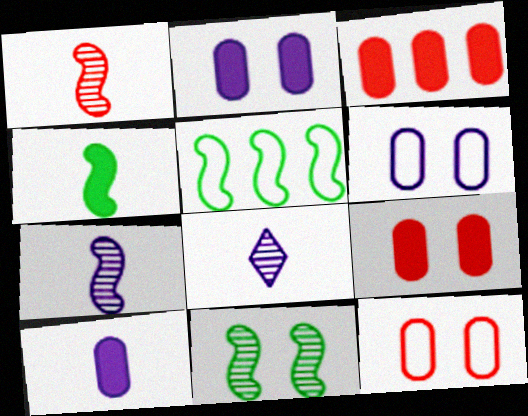[[4, 5, 11], 
[5, 8, 9]]